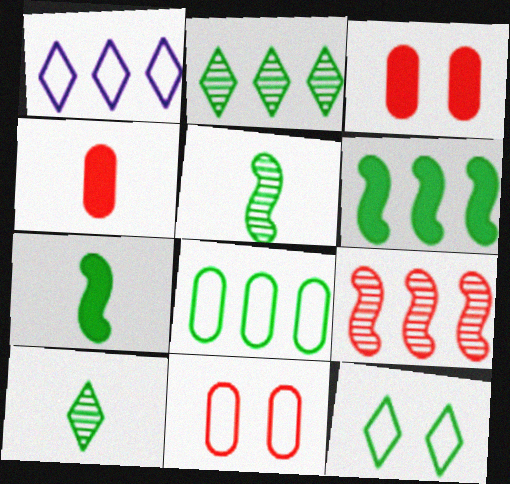[[1, 3, 5], 
[2, 6, 8]]